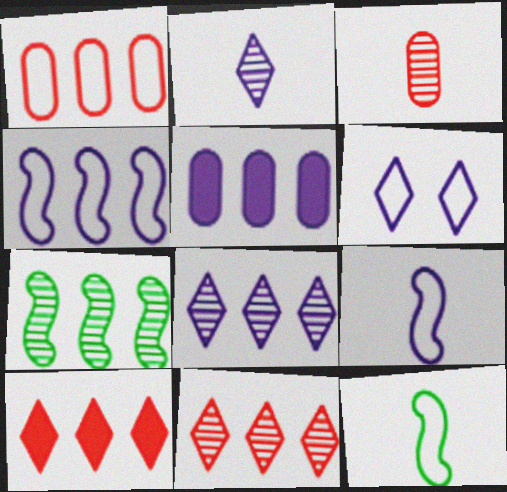[[1, 6, 12], 
[4, 5, 8]]